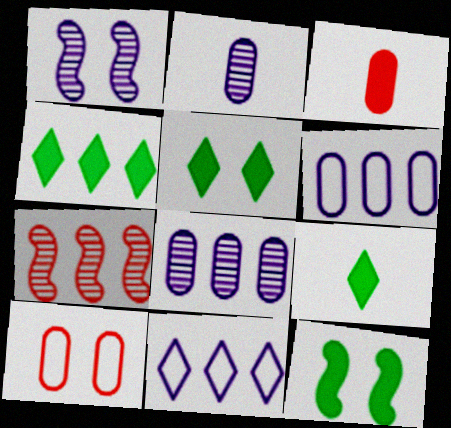[[1, 5, 10], 
[4, 5, 9], 
[4, 6, 7]]